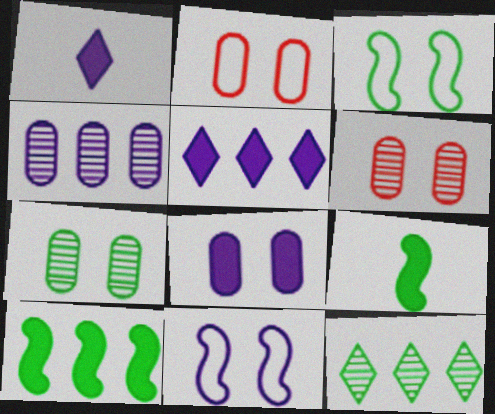[[1, 4, 11], 
[2, 7, 8]]